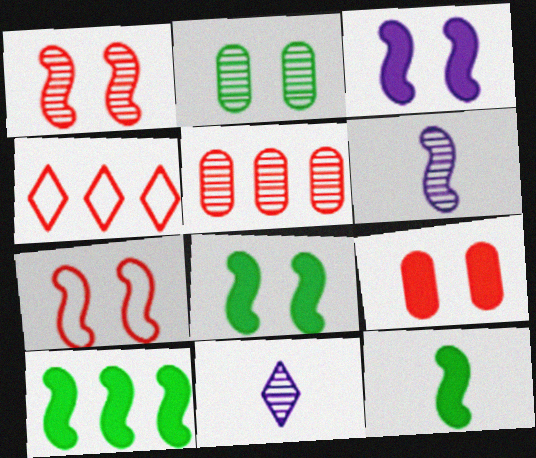[[6, 7, 10], 
[8, 10, 12]]